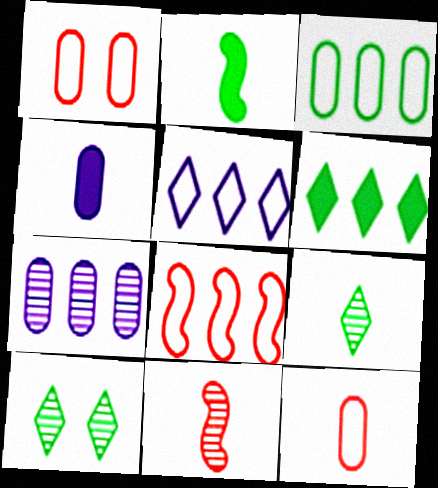[[2, 3, 10], 
[3, 5, 8], 
[4, 8, 10], 
[6, 7, 8], 
[7, 10, 11]]